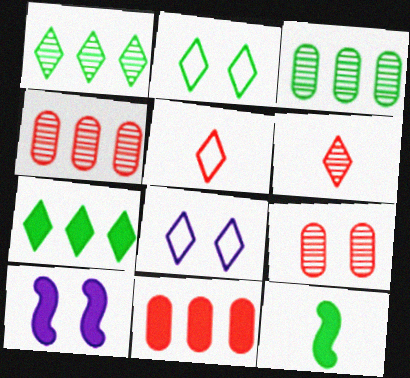[[2, 3, 12], 
[2, 9, 10], 
[3, 5, 10], 
[4, 8, 12], 
[6, 7, 8]]